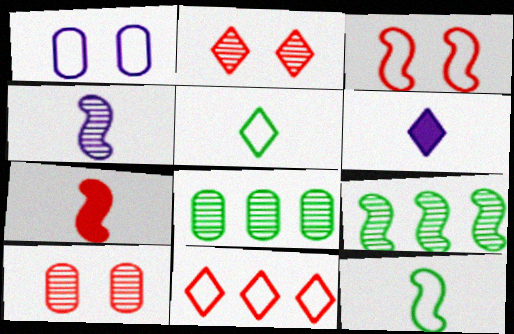[[1, 11, 12], 
[2, 4, 8], 
[3, 6, 8], 
[4, 7, 12], 
[7, 10, 11]]